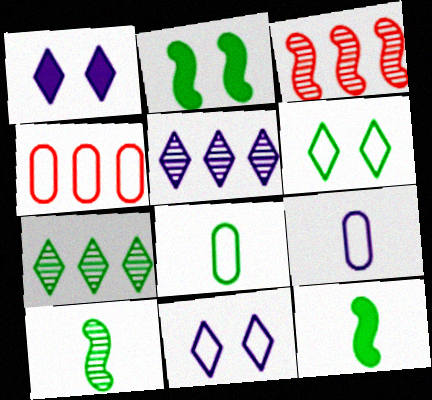[[1, 3, 8], 
[1, 4, 10], 
[2, 7, 8]]